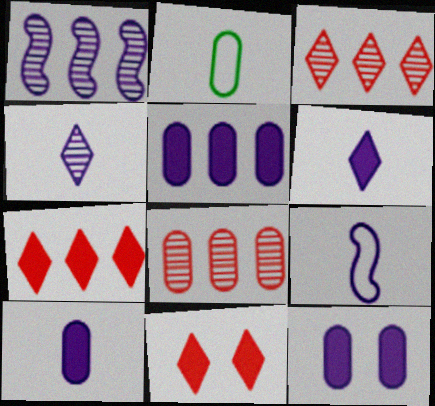[[1, 2, 11], 
[2, 8, 12], 
[4, 9, 10], 
[5, 10, 12]]